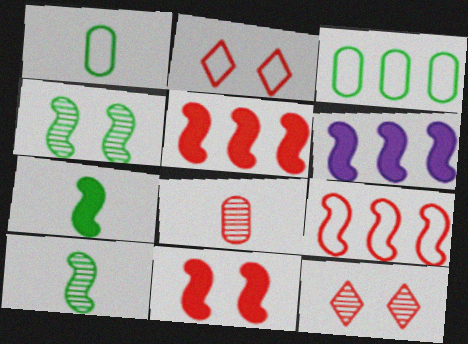[[1, 6, 12], 
[2, 5, 8], 
[6, 7, 11]]